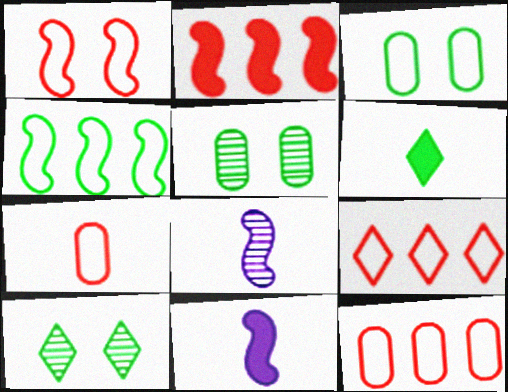[[1, 7, 9], 
[4, 5, 6], 
[5, 9, 11], 
[6, 7, 8], 
[10, 11, 12]]